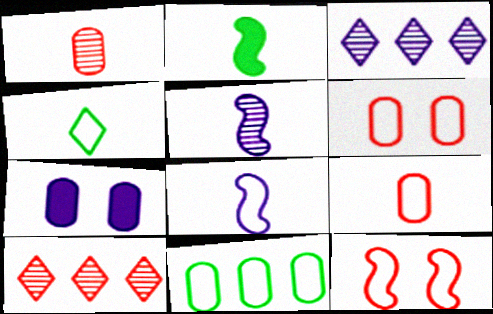[[1, 7, 11], 
[2, 3, 6], 
[3, 7, 8], 
[4, 8, 9]]